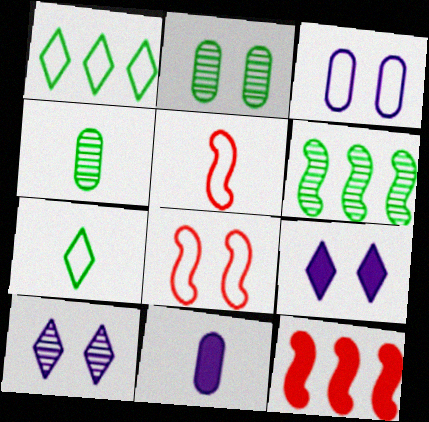[[1, 3, 5], 
[2, 8, 9]]